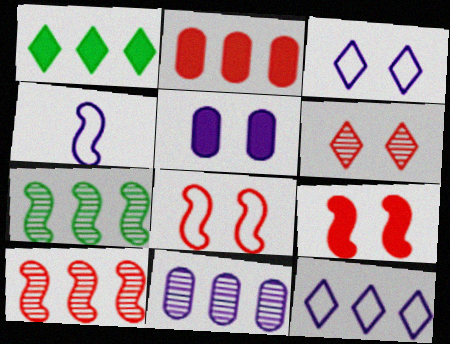[[2, 7, 12], 
[4, 7, 9]]